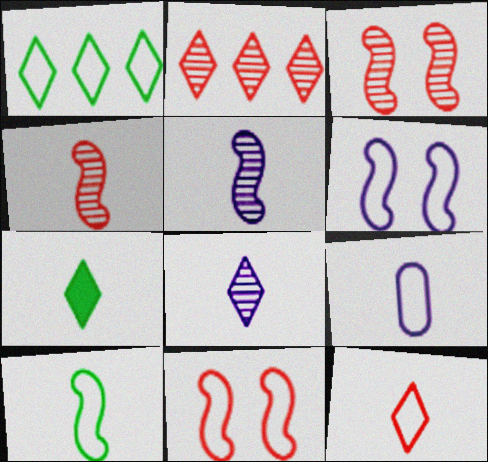[[1, 9, 11], 
[4, 7, 9], 
[7, 8, 12], 
[9, 10, 12]]